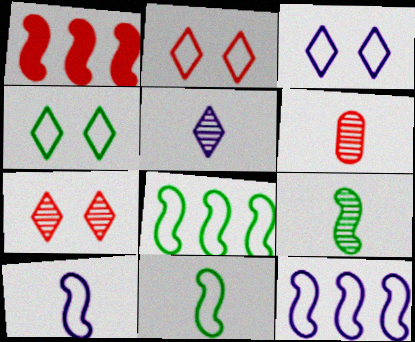[[1, 2, 6], 
[2, 3, 4], 
[5, 6, 9]]